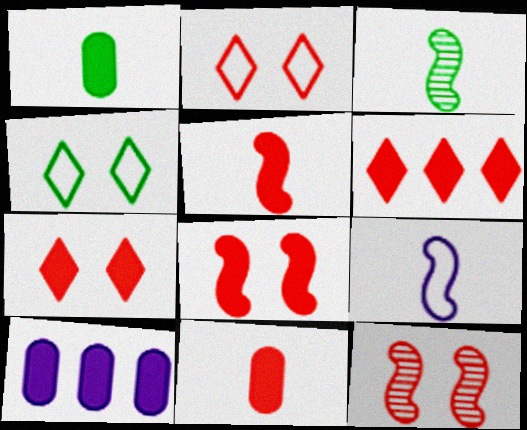[[2, 3, 10], 
[3, 5, 9], 
[6, 8, 11]]